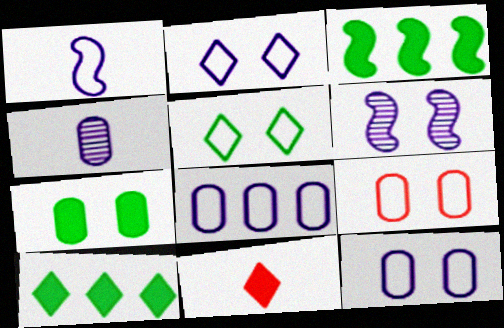[[1, 2, 8]]